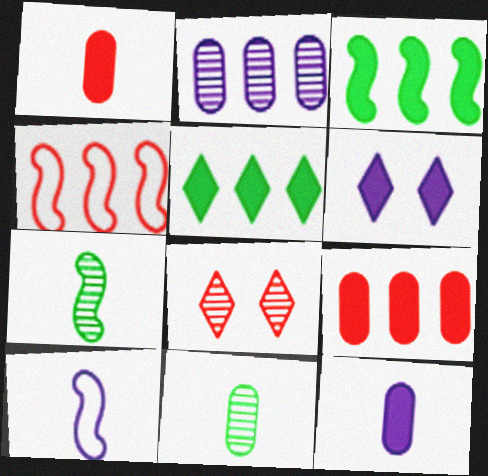[[1, 3, 6], 
[1, 4, 8], 
[2, 4, 5], 
[2, 6, 10], 
[2, 7, 8], 
[4, 6, 11]]